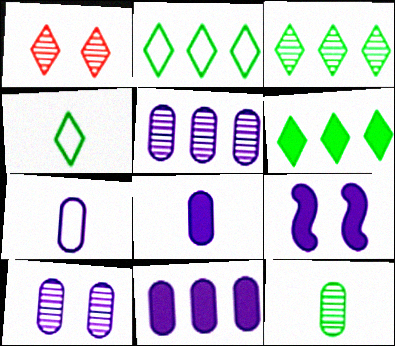[[2, 3, 6], 
[7, 10, 11]]